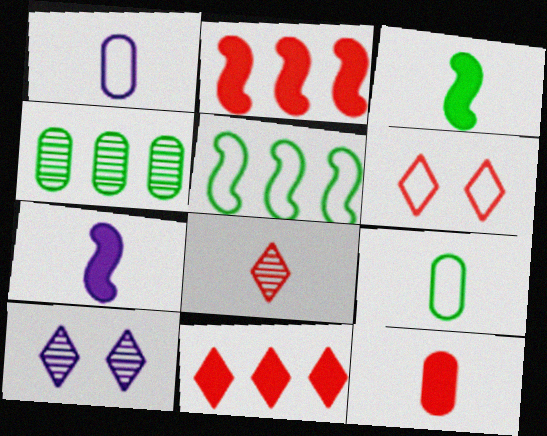[[1, 3, 8], 
[1, 5, 6], 
[2, 9, 10], 
[4, 6, 7], 
[5, 10, 12], 
[6, 8, 11], 
[7, 8, 9]]